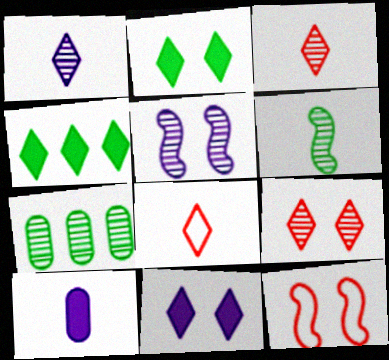[[3, 5, 7], 
[6, 8, 10]]